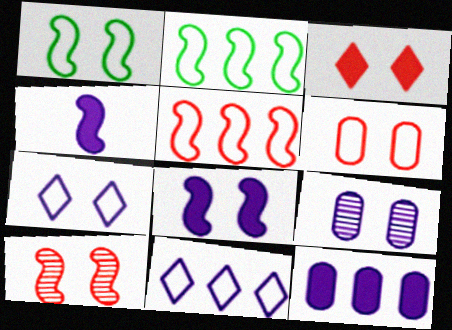[[1, 3, 9], 
[1, 6, 7], 
[1, 8, 10], 
[2, 4, 10], 
[3, 6, 10], 
[4, 9, 11], 
[7, 8, 9]]